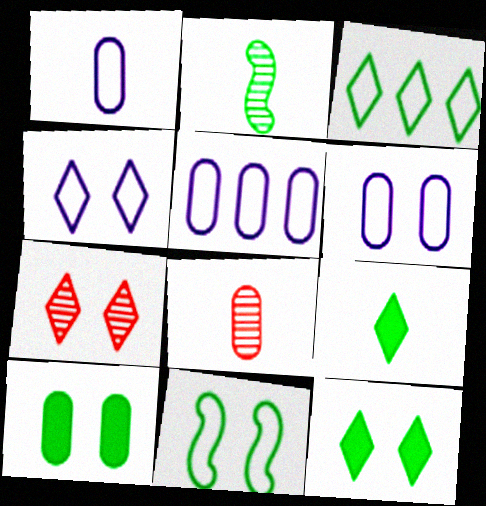[[1, 5, 6], 
[2, 3, 10], 
[4, 7, 12], 
[5, 8, 10]]